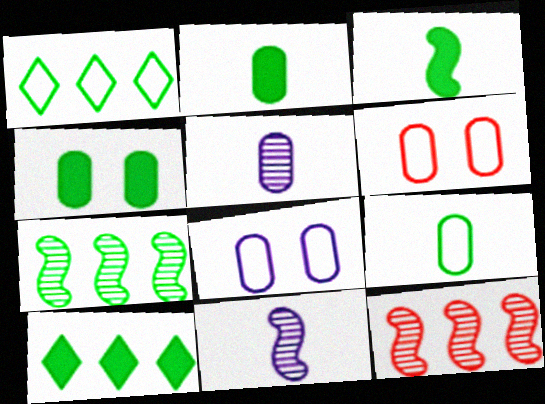[[3, 4, 10], 
[6, 10, 11]]